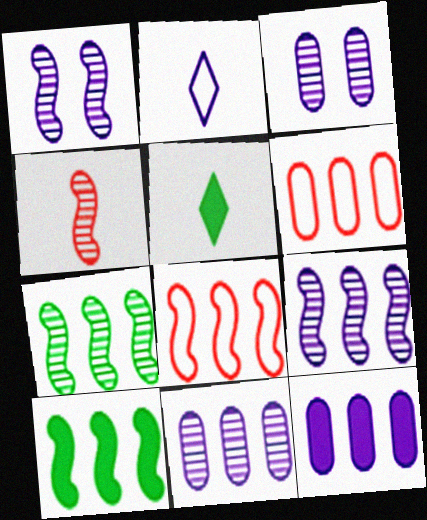[[1, 2, 12], 
[1, 4, 7], 
[1, 5, 6], 
[3, 5, 8], 
[8, 9, 10]]